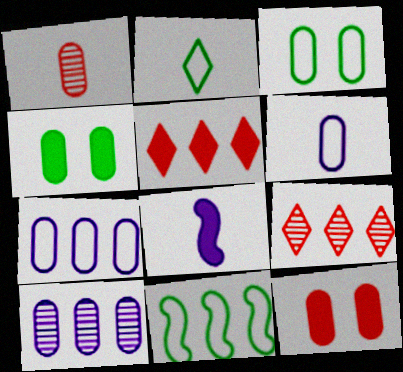[[1, 2, 8], 
[1, 4, 7], 
[2, 3, 11], 
[3, 8, 9], 
[4, 5, 8], 
[5, 10, 11]]